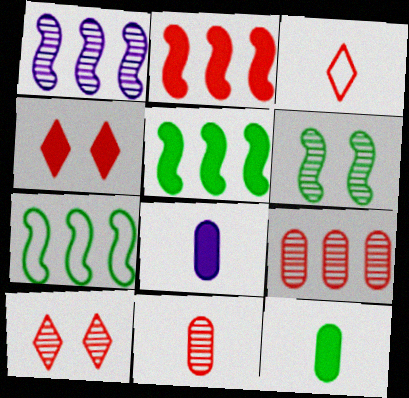[[1, 2, 7], 
[4, 5, 8], 
[7, 8, 10]]